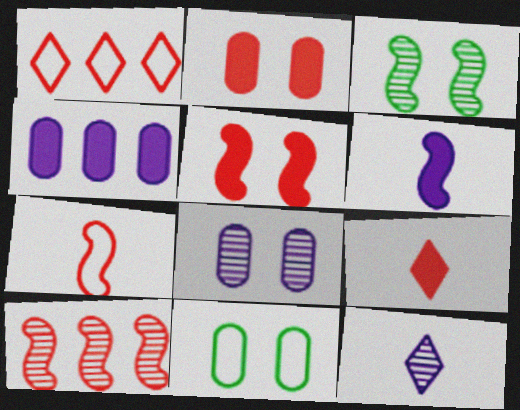[[2, 8, 11], 
[5, 7, 10]]